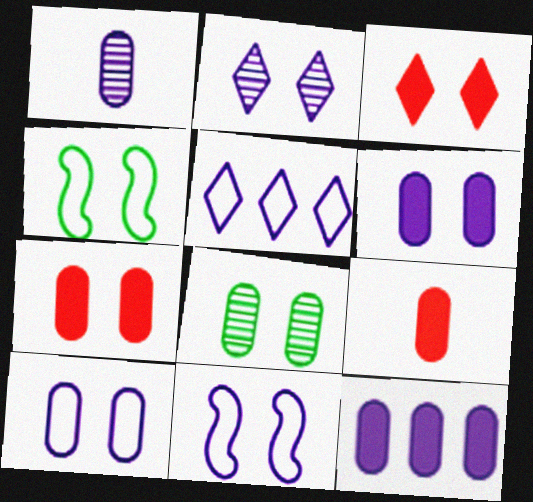[[1, 10, 12], 
[2, 4, 7], 
[2, 6, 11], 
[3, 8, 11], 
[7, 8, 10]]